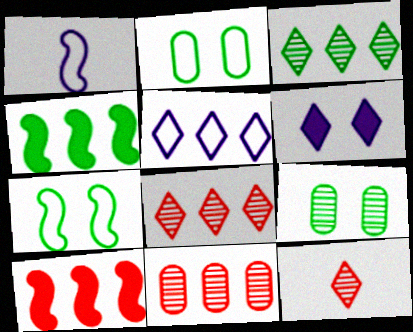[[4, 5, 11]]